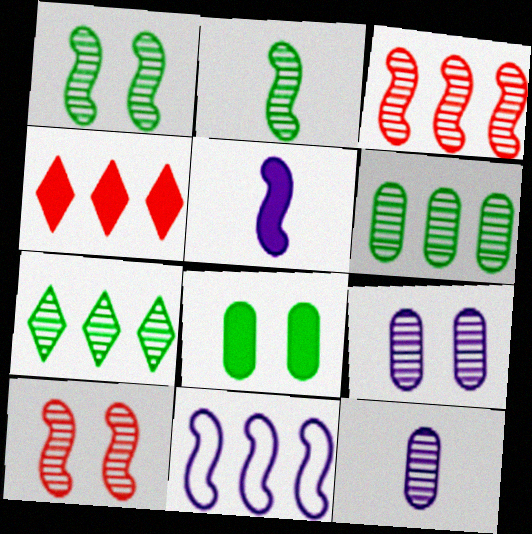[[4, 5, 8], 
[4, 6, 11], 
[7, 10, 12]]